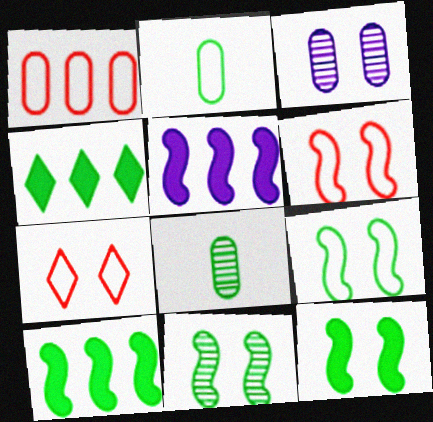[[2, 4, 11], 
[3, 7, 12], 
[4, 8, 9], 
[5, 7, 8], 
[9, 11, 12]]